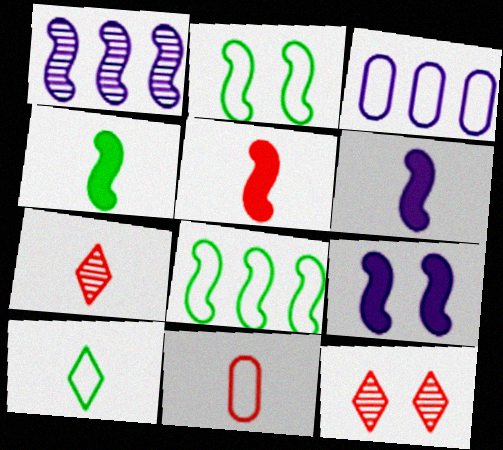[[1, 2, 5], 
[3, 4, 12], 
[4, 5, 6], 
[5, 7, 11]]